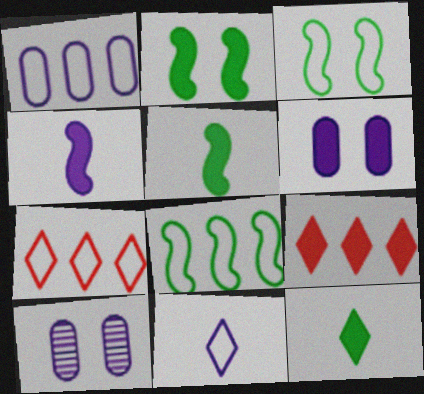[[1, 7, 8], 
[5, 6, 9], 
[5, 7, 10]]